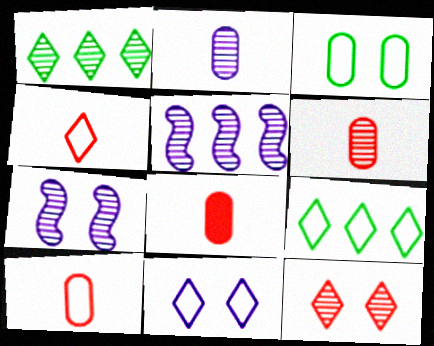[[1, 6, 7], 
[4, 9, 11], 
[6, 8, 10], 
[7, 8, 9]]